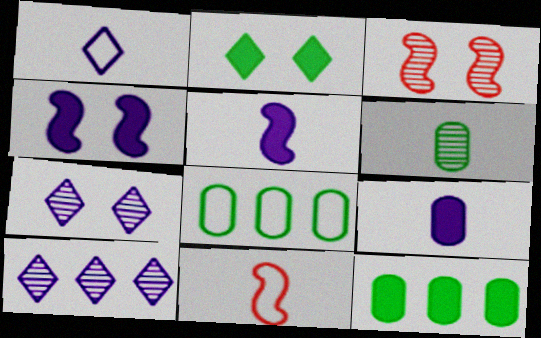[[1, 3, 12], 
[3, 6, 10], 
[7, 11, 12]]